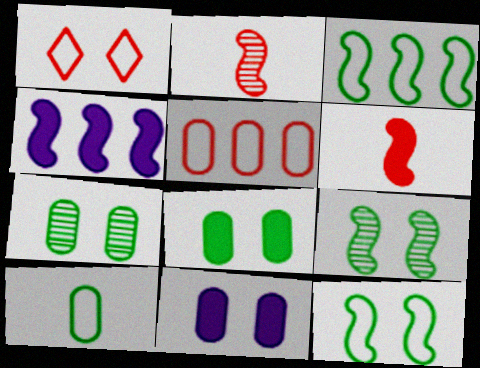[[1, 9, 11], 
[2, 4, 12]]